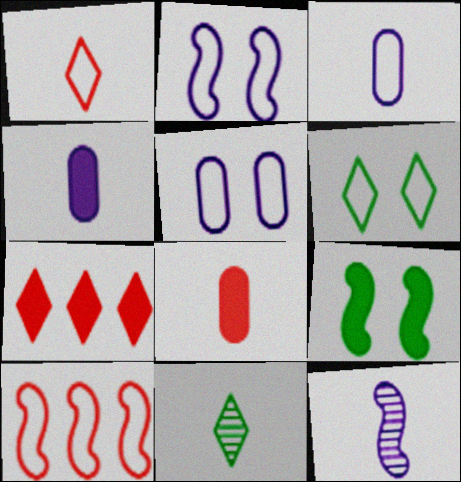[[3, 6, 10], 
[4, 7, 9], 
[9, 10, 12]]